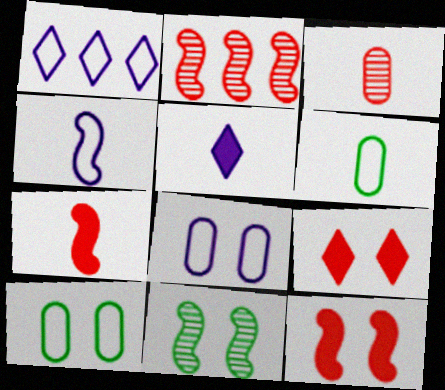[[1, 4, 8], 
[2, 5, 10], 
[8, 9, 11]]